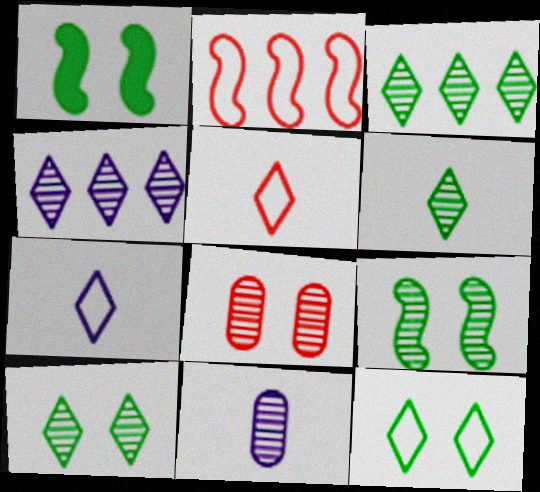[[3, 6, 10]]